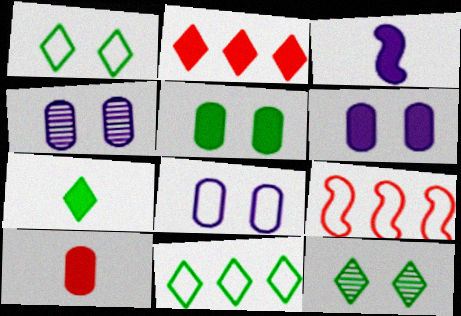[[2, 3, 5], 
[3, 7, 10], 
[4, 6, 8], 
[4, 7, 9], 
[7, 11, 12]]